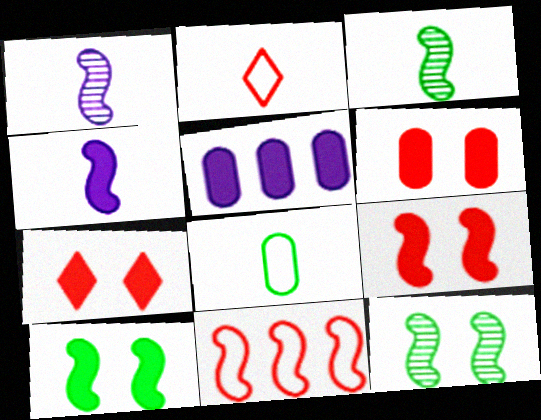[[1, 10, 11], 
[2, 5, 12], 
[4, 11, 12], 
[6, 7, 9]]